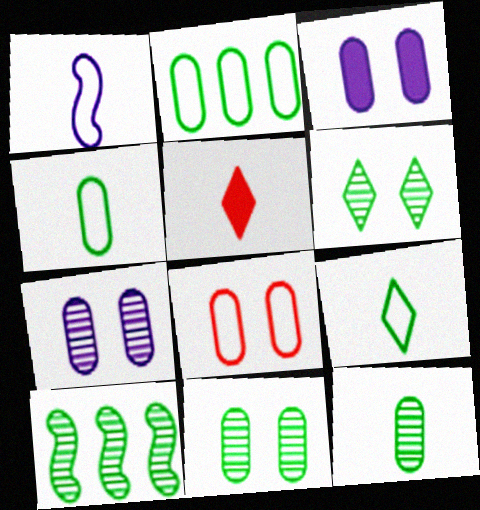[[1, 5, 12], 
[3, 8, 11], 
[6, 10, 12]]